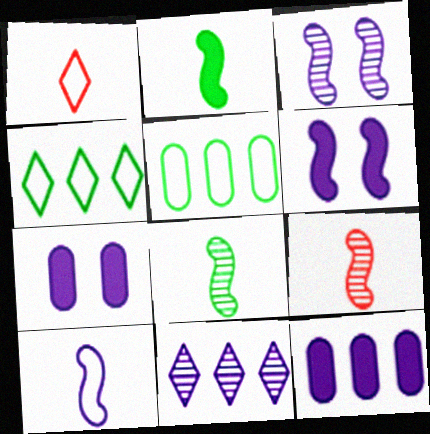[[2, 9, 10], 
[4, 7, 9], 
[7, 10, 11]]